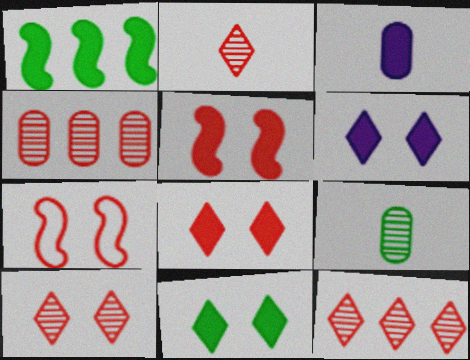[[1, 3, 8], 
[2, 10, 12], 
[6, 8, 11]]